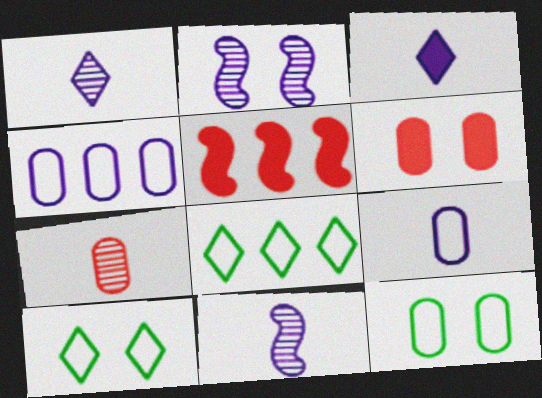[[1, 5, 12], 
[2, 3, 4], 
[2, 6, 10], 
[3, 9, 11], 
[6, 8, 11]]